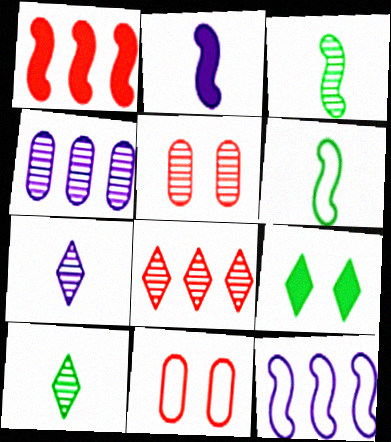[]